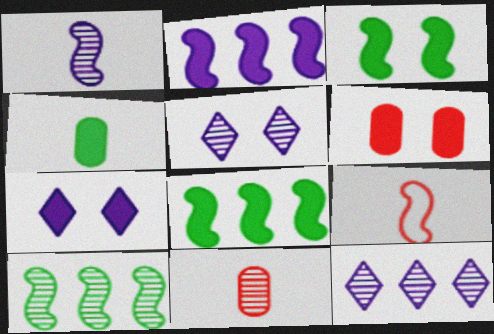[[3, 6, 7], 
[5, 10, 11]]